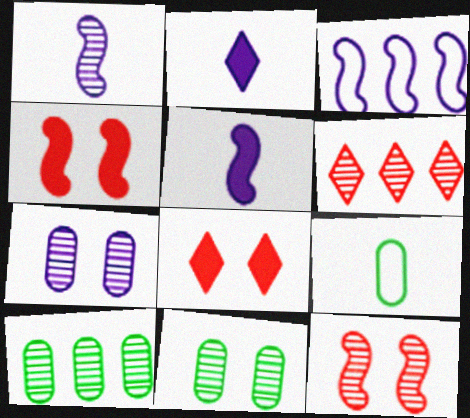[[1, 6, 11], 
[2, 3, 7]]